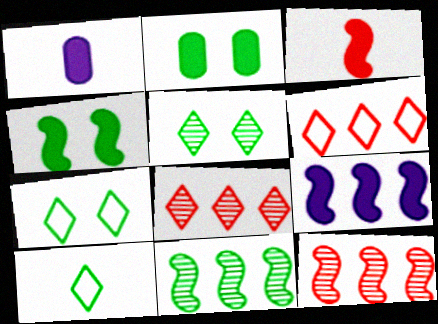[[1, 7, 12], 
[2, 10, 11], 
[3, 4, 9]]